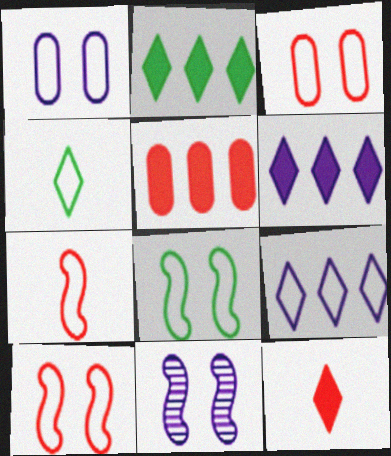[[4, 5, 11]]